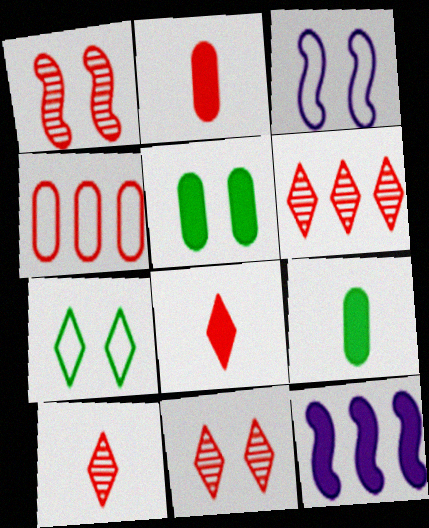[[1, 4, 8], 
[3, 5, 11], 
[3, 6, 9], 
[5, 8, 12], 
[6, 10, 11]]